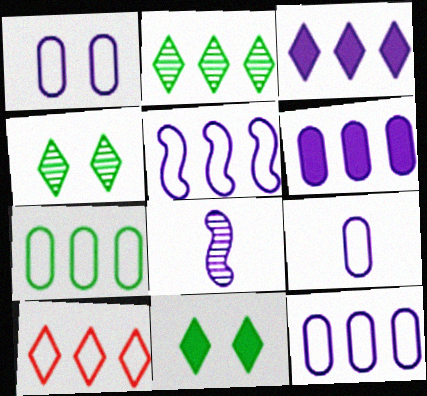[[1, 3, 8], 
[1, 9, 12], 
[2, 3, 10], 
[5, 7, 10]]